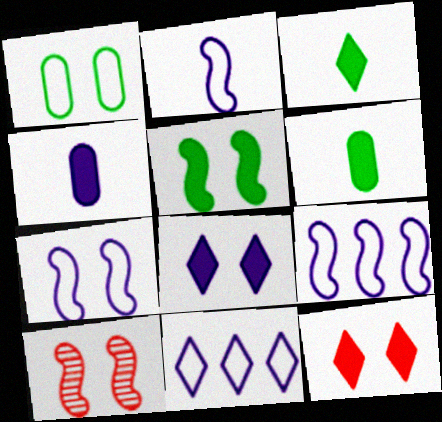[[1, 8, 10], 
[2, 7, 9], 
[5, 7, 10], 
[6, 10, 11]]